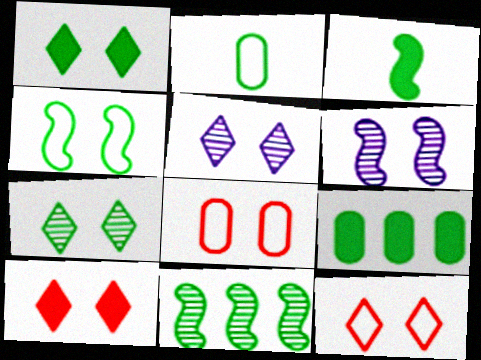[[1, 2, 11], 
[1, 3, 9], 
[1, 5, 12], 
[1, 6, 8], 
[3, 4, 11]]